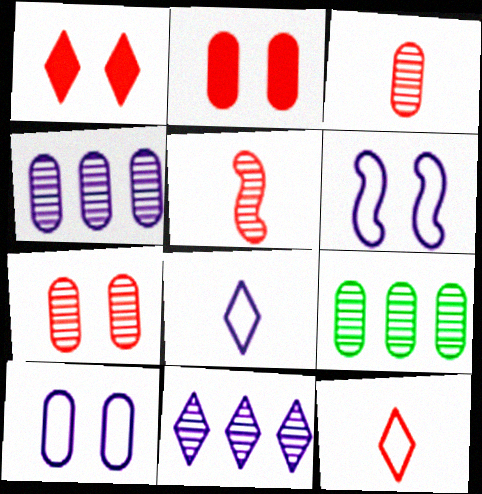[]